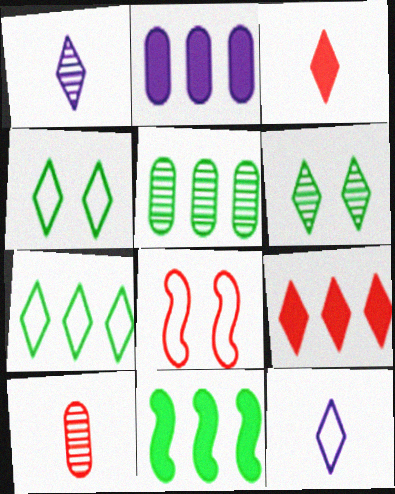[[1, 4, 9], 
[2, 9, 11], 
[5, 7, 11], 
[6, 9, 12], 
[8, 9, 10]]